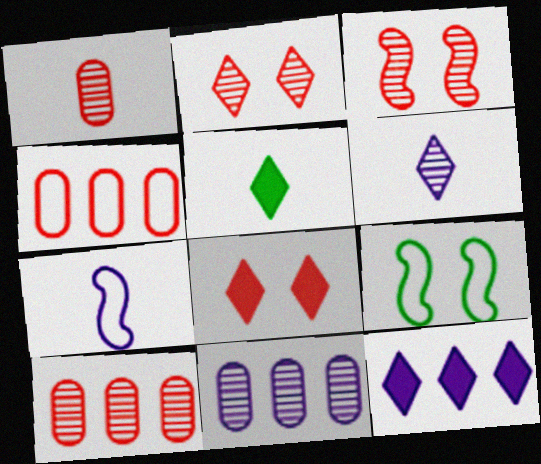[[1, 5, 7], 
[1, 9, 12], 
[5, 8, 12]]